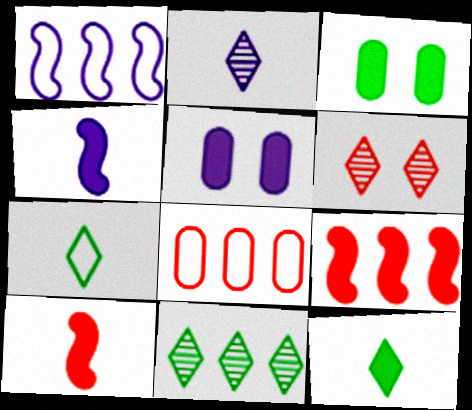[[1, 2, 5], 
[2, 6, 11], 
[5, 9, 12], 
[6, 8, 10]]